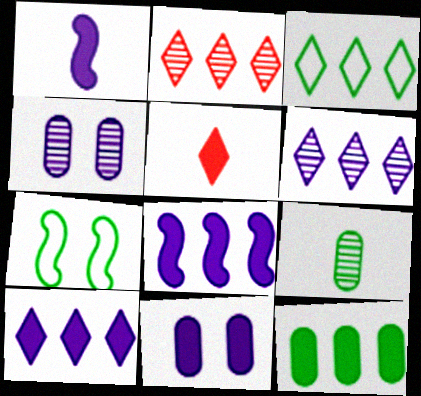[[1, 10, 11], 
[2, 3, 10]]